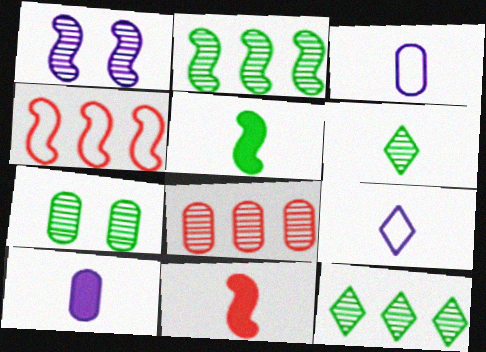[[1, 4, 5], 
[1, 6, 8], 
[2, 6, 7], 
[3, 6, 11]]